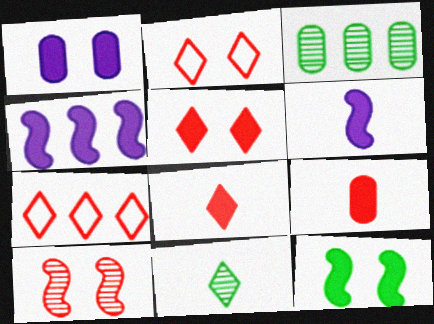[[1, 5, 12], 
[2, 3, 6], 
[3, 4, 7], 
[7, 9, 10]]